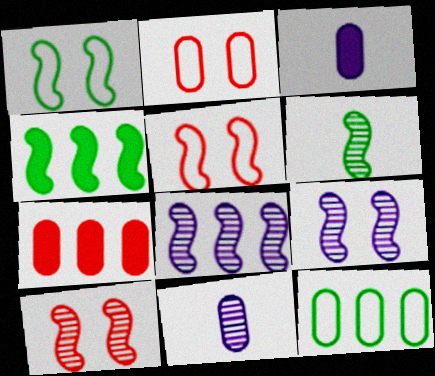[[1, 4, 6], 
[6, 8, 10]]